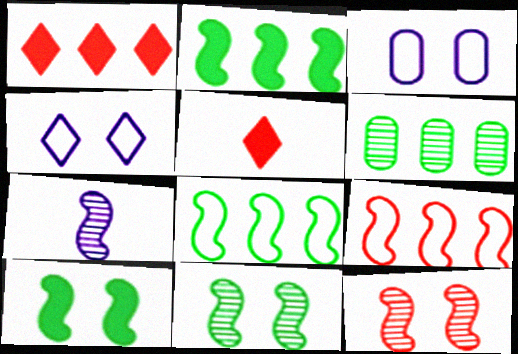[[7, 9, 10]]